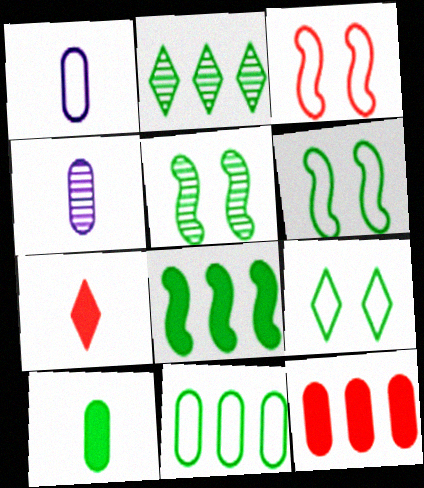[[2, 6, 10], 
[2, 8, 11]]